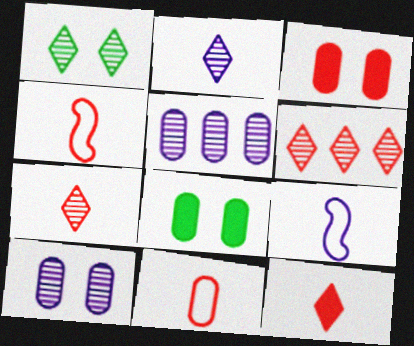[[1, 2, 6], 
[3, 4, 6], 
[5, 8, 11], 
[6, 8, 9]]